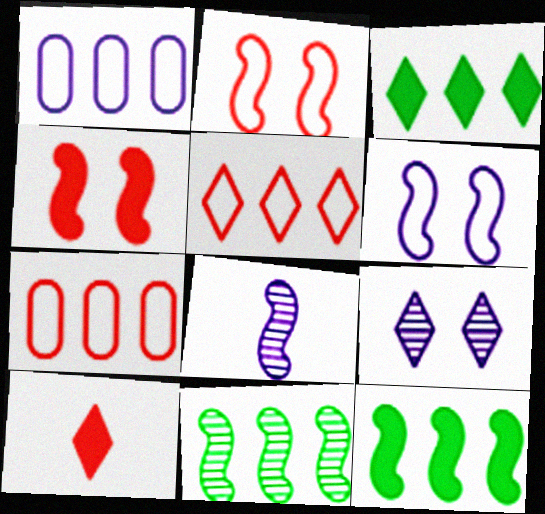[[2, 8, 12]]